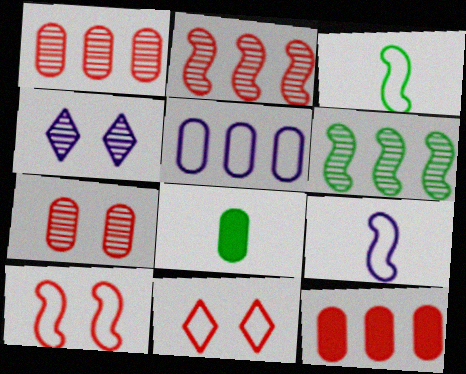[[3, 4, 12], 
[3, 5, 11], 
[5, 7, 8]]